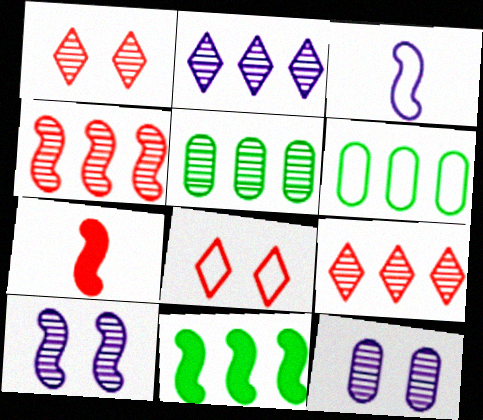[[2, 4, 5], 
[3, 6, 8]]